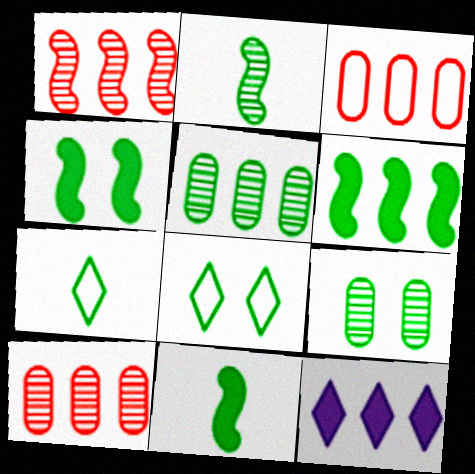[[4, 5, 7], 
[4, 6, 11], 
[4, 8, 9], 
[5, 8, 11], 
[6, 7, 9]]